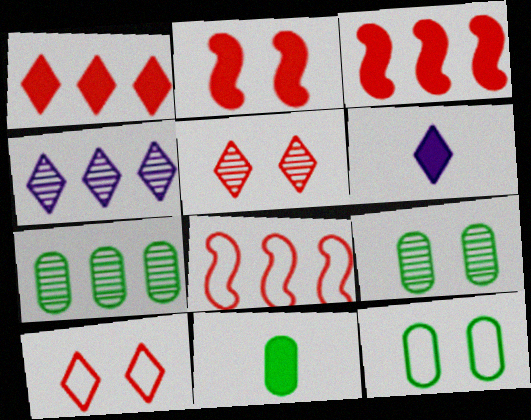[[6, 8, 9], 
[7, 11, 12]]